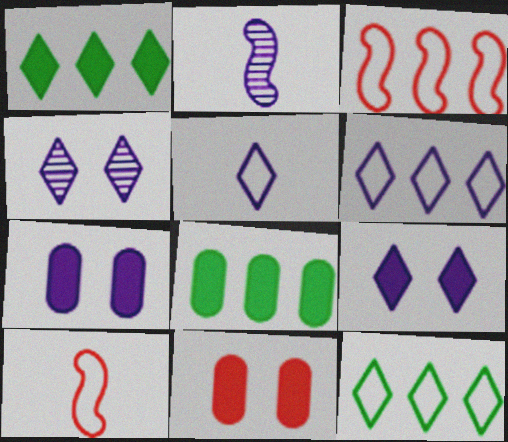[[2, 6, 7], 
[2, 11, 12], 
[4, 8, 10]]